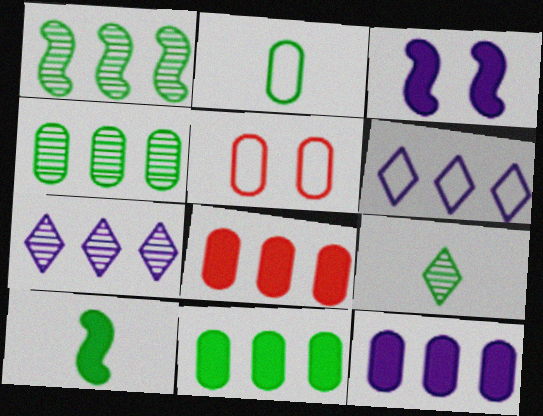[[1, 6, 8], 
[2, 9, 10], 
[5, 7, 10], 
[8, 11, 12]]